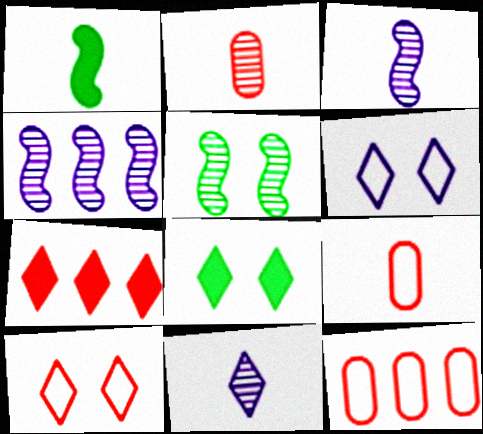[[1, 9, 11], 
[3, 8, 12], 
[4, 8, 9]]